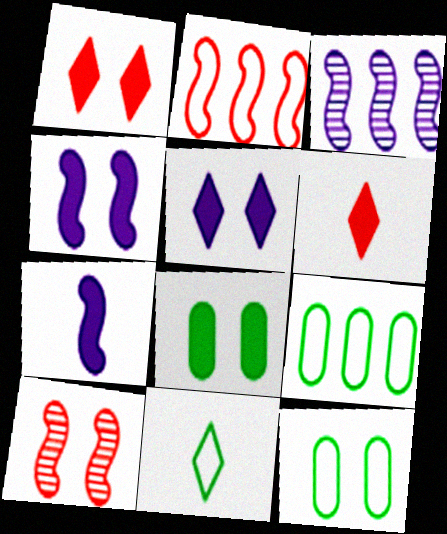[[1, 4, 8], 
[3, 6, 12], 
[5, 10, 12]]